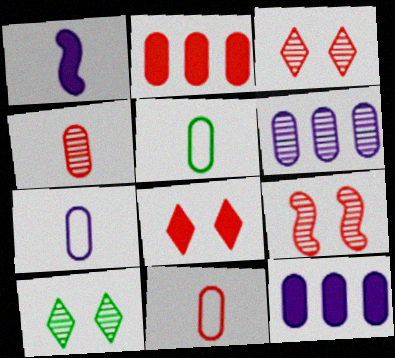[[5, 7, 11]]